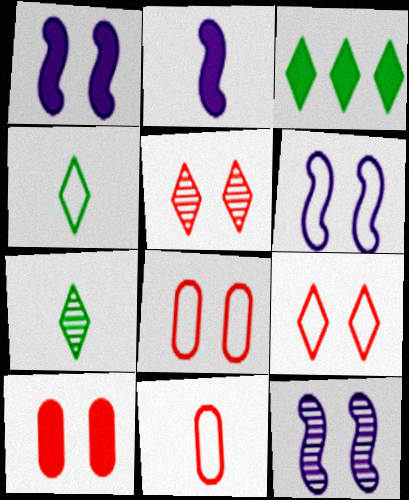[[1, 6, 12], 
[2, 3, 10], 
[2, 7, 11], 
[3, 11, 12]]